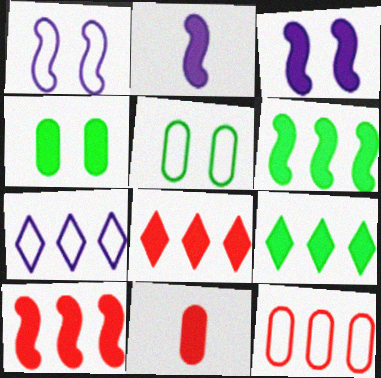[[2, 4, 8], 
[3, 9, 11]]